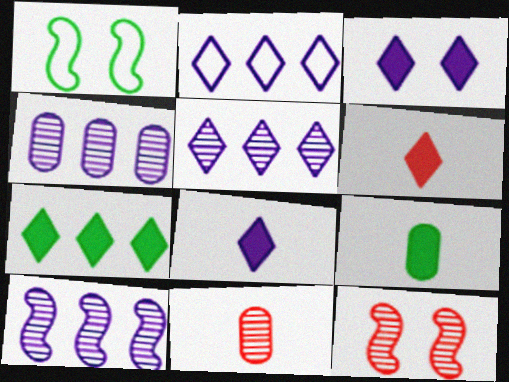[[1, 4, 6], 
[2, 9, 12], 
[3, 6, 7], 
[4, 5, 10]]